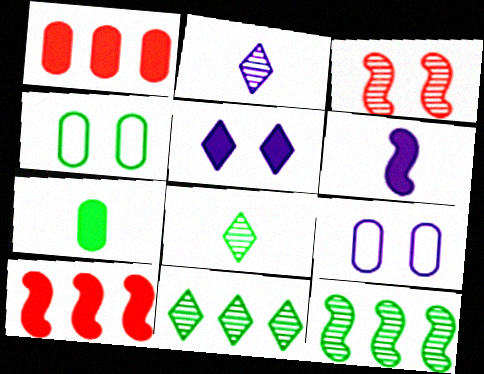[[2, 4, 10], 
[3, 4, 5], 
[5, 7, 10], 
[8, 9, 10]]